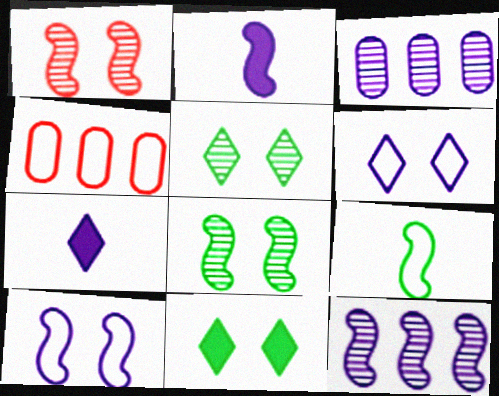[[2, 3, 6], 
[2, 4, 5], 
[2, 10, 12], 
[3, 7, 10], 
[4, 6, 9], 
[4, 7, 8]]